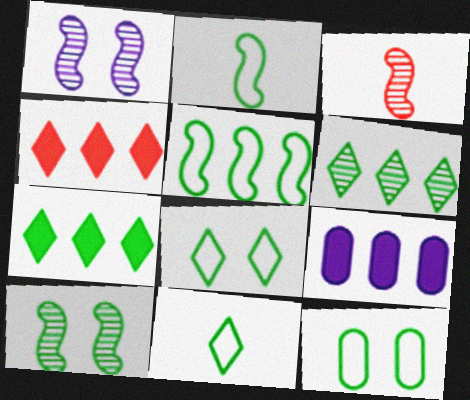[[3, 8, 9], 
[5, 11, 12]]